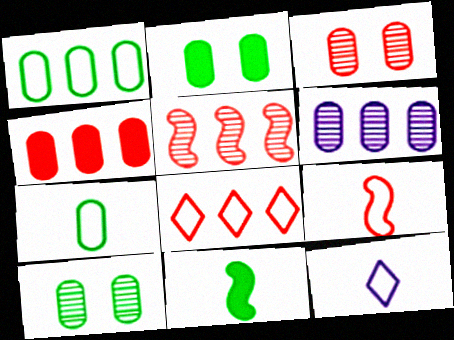[[1, 4, 6], 
[2, 5, 12], 
[4, 5, 8], 
[7, 9, 12]]